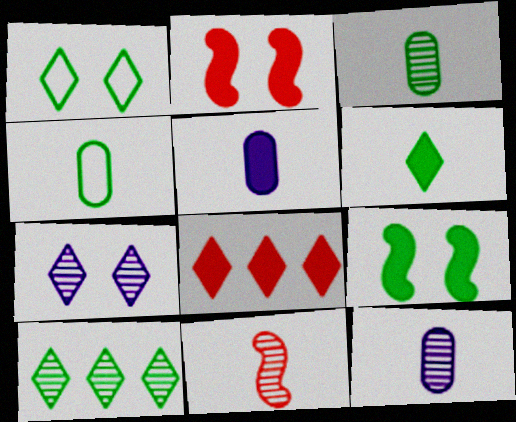[[1, 6, 10], 
[4, 9, 10], 
[5, 8, 9]]